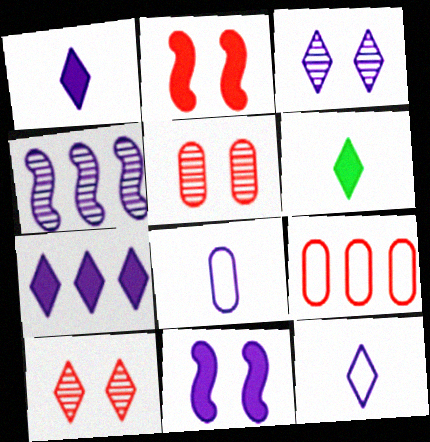[[3, 7, 12]]